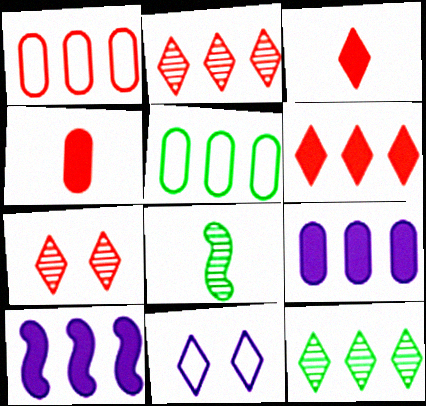[[1, 10, 12], 
[2, 5, 10], 
[3, 11, 12]]